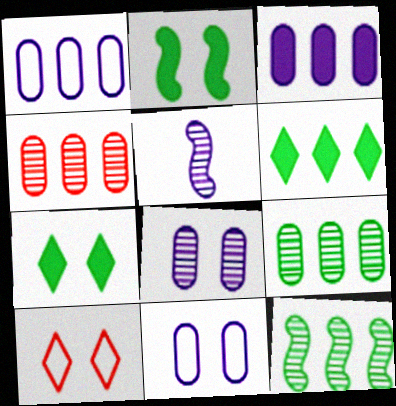[[2, 8, 10]]